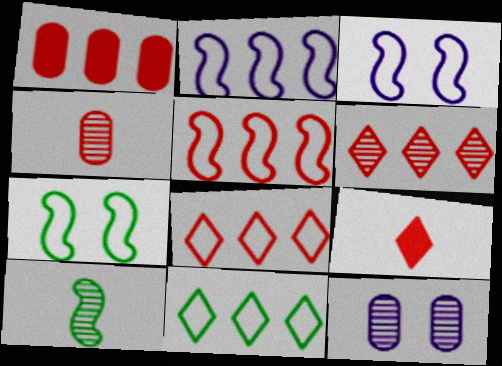[[1, 5, 6], 
[6, 10, 12]]